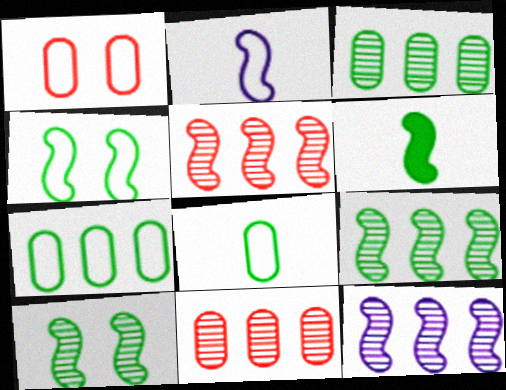[[4, 6, 9], 
[5, 9, 12]]